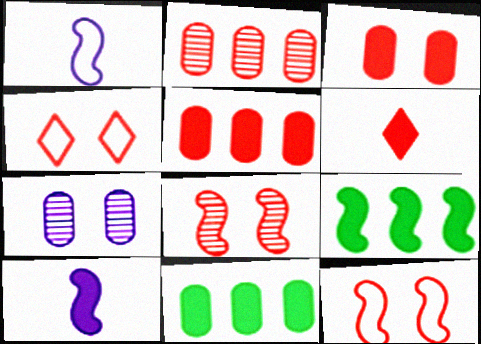[[1, 8, 9], 
[2, 6, 12], 
[3, 4, 8]]